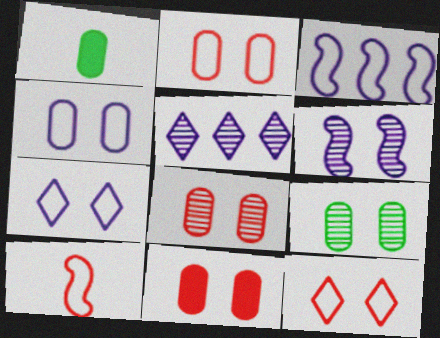[[2, 8, 11], 
[4, 9, 11]]